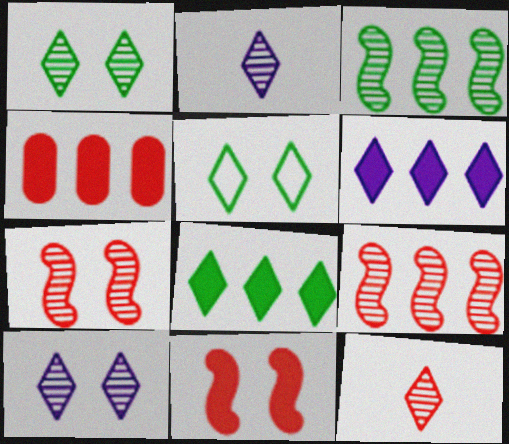[[5, 6, 12]]